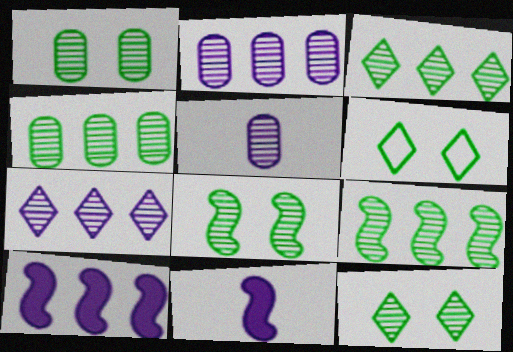[[1, 8, 12], 
[3, 4, 9]]